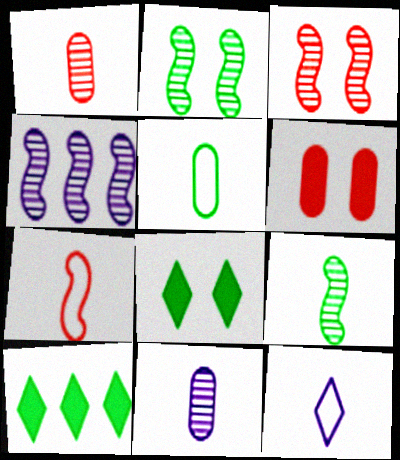[[2, 5, 10], 
[3, 4, 9], 
[5, 7, 12]]